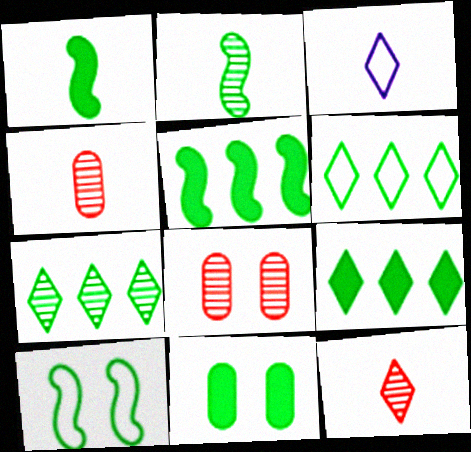[[1, 3, 4], 
[1, 9, 11], 
[2, 5, 10], 
[2, 6, 11], 
[3, 5, 8], 
[6, 7, 9]]